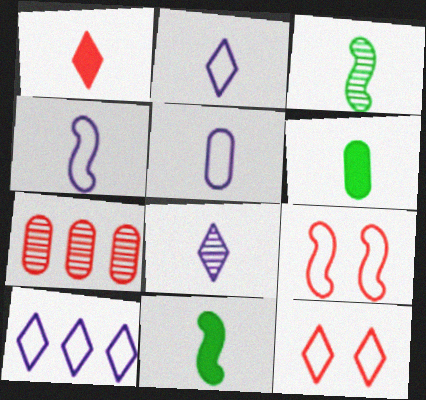[[1, 3, 5], 
[1, 7, 9], 
[2, 4, 5]]